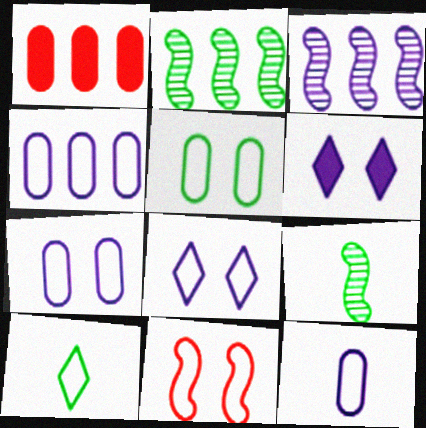[[1, 8, 9], 
[3, 6, 12], 
[4, 7, 12], 
[4, 10, 11], 
[5, 8, 11]]